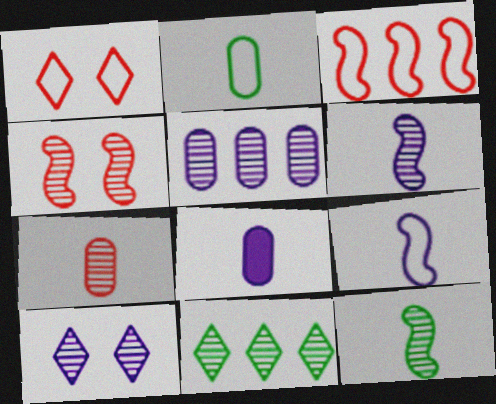[[2, 7, 8], 
[5, 6, 10]]